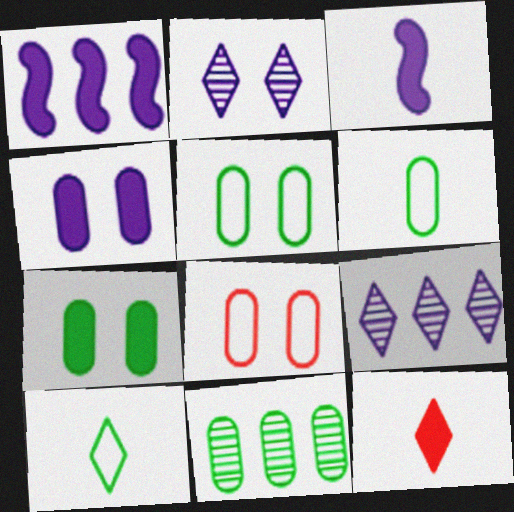[[1, 7, 12], 
[6, 7, 11]]